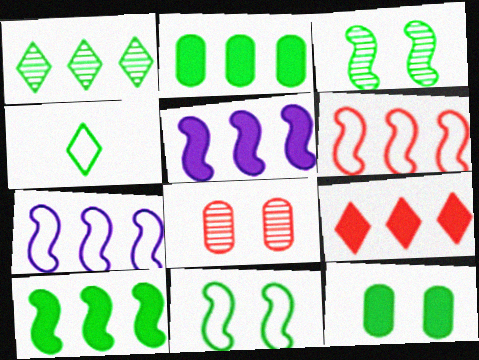[[2, 3, 4], 
[2, 5, 9], 
[4, 5, 8]]